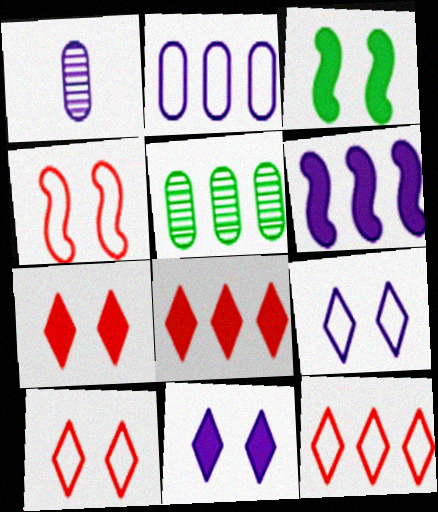[[1, 3, 12], 
[1, 6, 9], 
[5, 6, 12]]